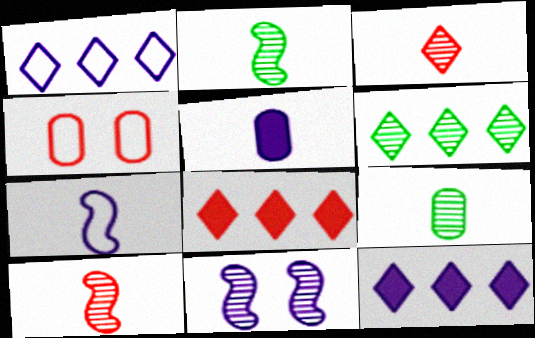[[1, 5, 11], 
[1, 6, 8], 
[2, 4, 12], 
[4, 8, 10]]